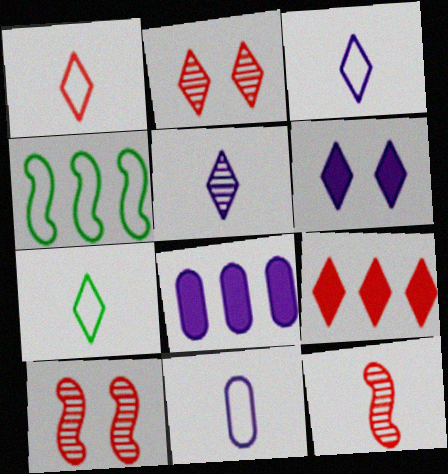[[1, 2, 9], 
[1, 3, 7], 
[7, 8, 10]]